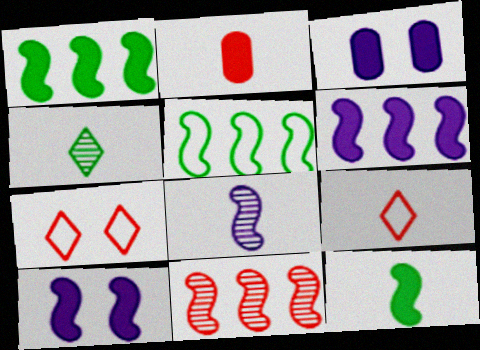[[2, 7, 11], 
[5, 6, 11]]